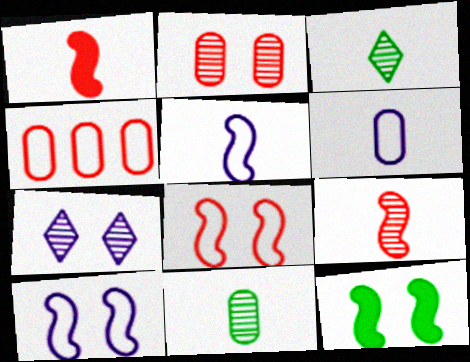[[1, 3, 6]]